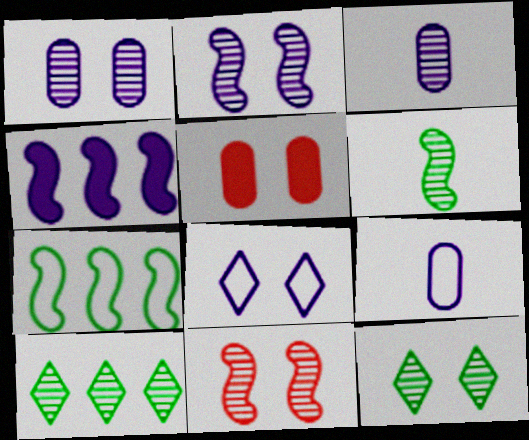[[1, 11, 12], 
[3, 4, 8], 
[3, 10, 11]]